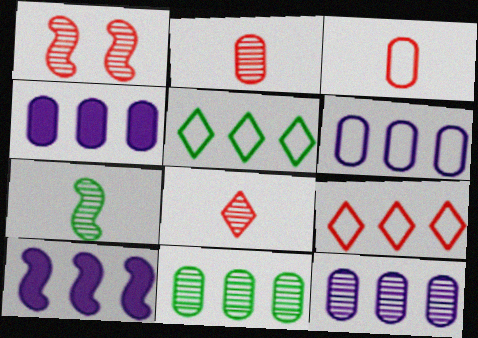[[4, 6, 12], 
[9, 10, 11]]